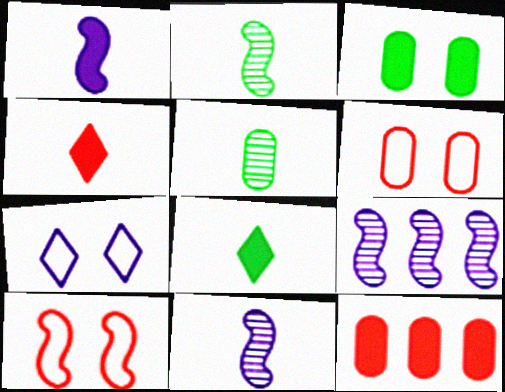[[2, 7, 12], 
[6, 8, 9]]